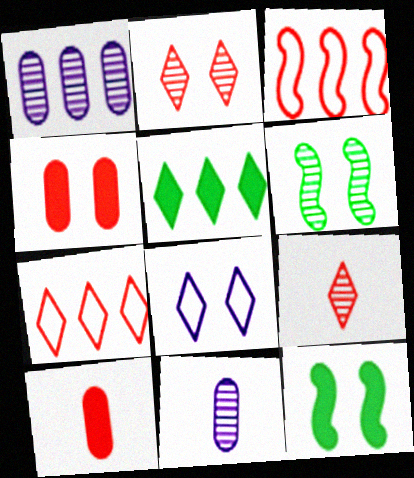[[1, 3, 5], 
[1, 6, 9], 
[2, 3, 10], 
[3, 4, 9], 
[4, 6, 8], 
[5, 8, 9], 
[7, 11, 12]]